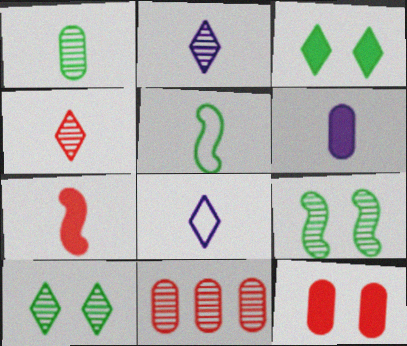[[1, 7, 8], 
[2, 9, 11], 
[4, 5, 6]]